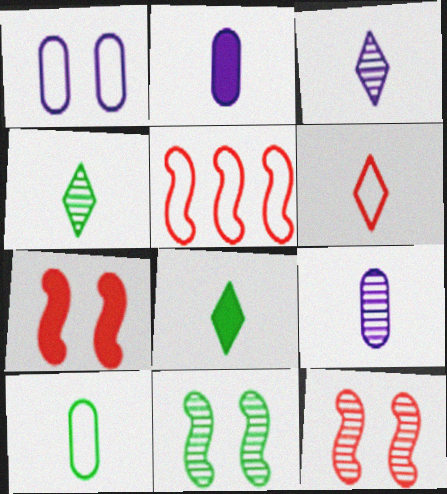[[3, 6, 8]]